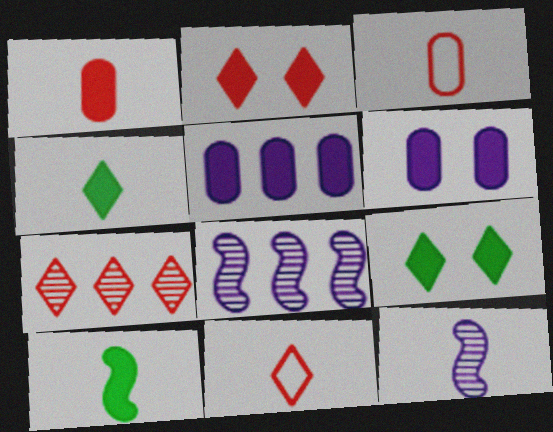[[2, 5, 10], 
[2, 7, 11], 
[3, 4, 12], 
[3, 8, 9]]